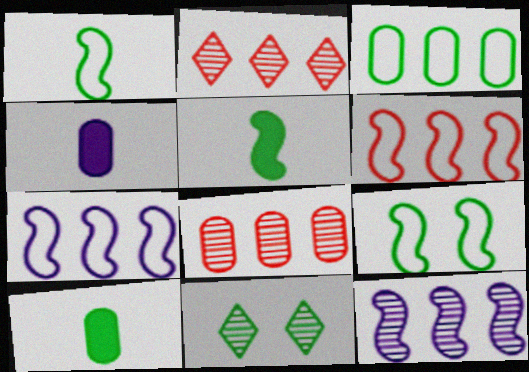[[2, 4, 9], 
[3, 5, 11], 
[4, 6, 11]]